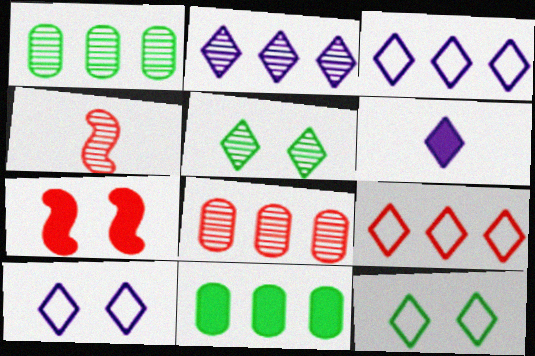[[2, 6, 10], 
[4, 10, 11], 
[5, 6, 9], 
[6, 7, 11]]